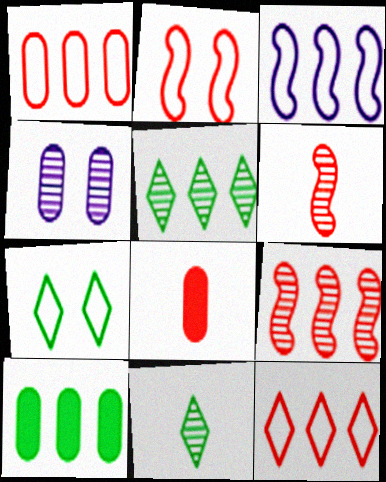[[4, 5, 6], 
[4, 9, 11]]